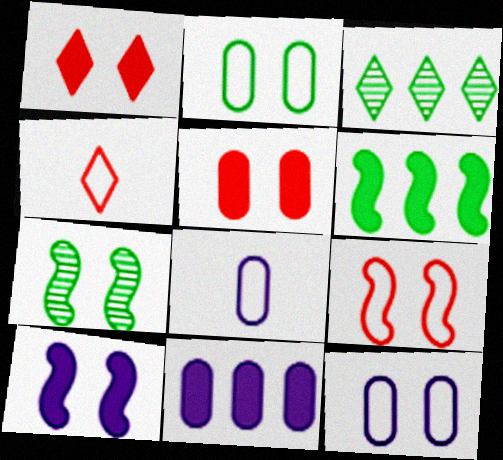[[1, 7, 12], 
[4, 7, 11], 
[7, 9, 10]]